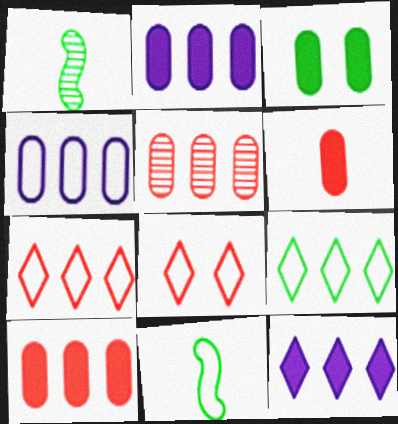[[1, 2, 8], 
[1, 3, 9], 
[2, 3, 6], 
[4, 8, 11]]